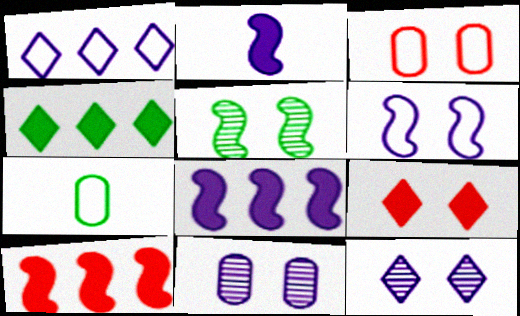[[1, 2, 11], 
[4, 5, 7], 
[7, 10, 12]]